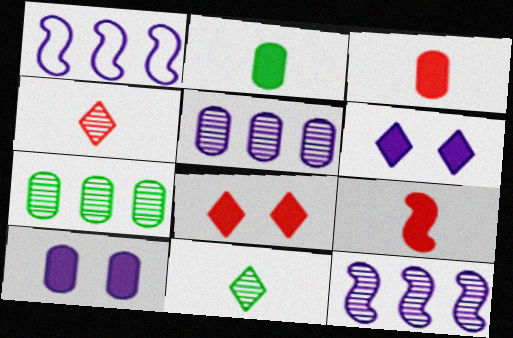[]